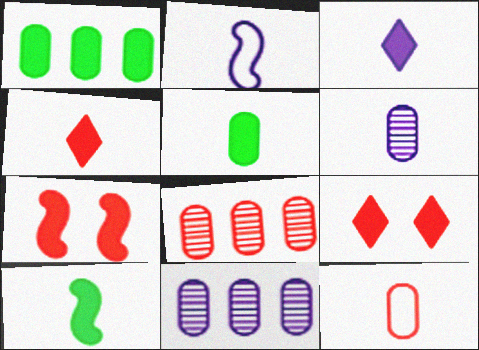[[1, 3, 7], 
[2, 3, 6], 
[5, 6, 12]]